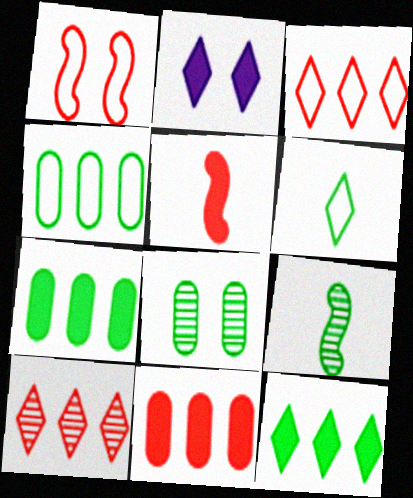[[1, 2, 8], 
[2, 5, 7], 
[2, 6, 10]]